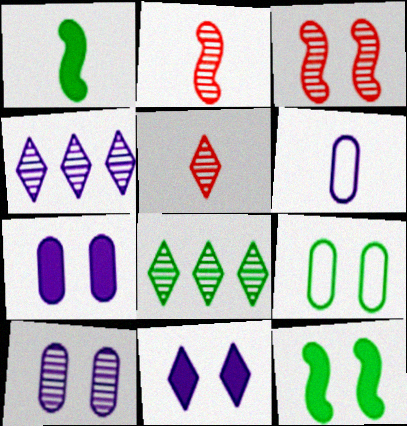[[1, 5, 6], 
[1, 8, 9], 
[2, 8, 10], 
[3, 9, 11]]